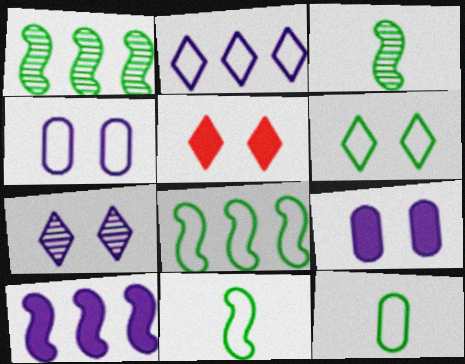[[5, 6, 7], 
[6, 8, 12]]